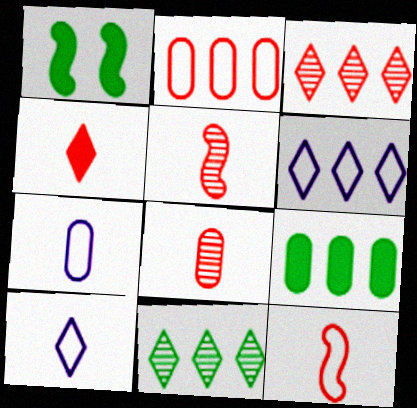[[1, 3, 7], 
[1, 6, 8], 
[4, 8, 12]]